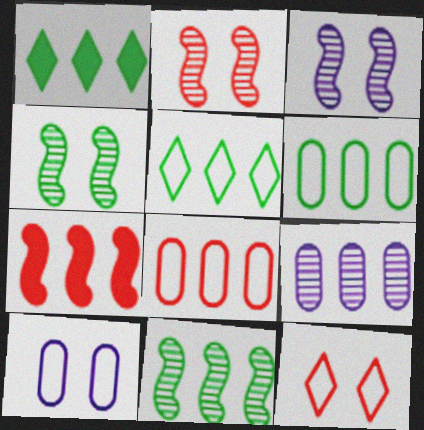[[1, 6, 11], 
[2, 3, 4], 
[5, 7, 9]]